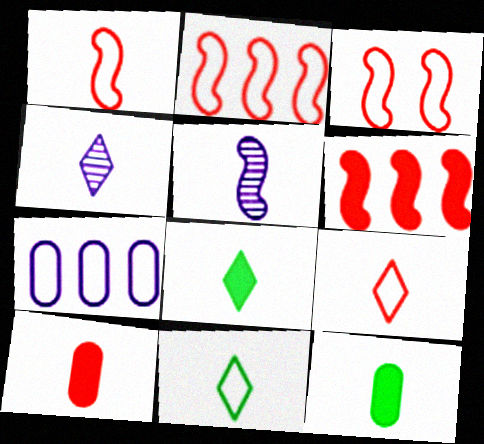[[1, 2, 3], 
[1, 4, 12], 
[3, 7, 11], 
[4, 8, 9], 
[5, 9, 12], 
[5, 10, 11]]